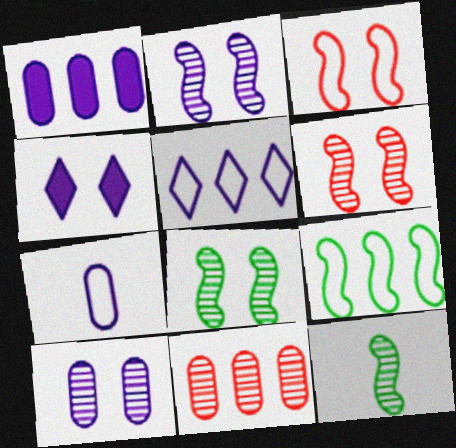[[1, 7, 10], 
[2, 6, 8]]